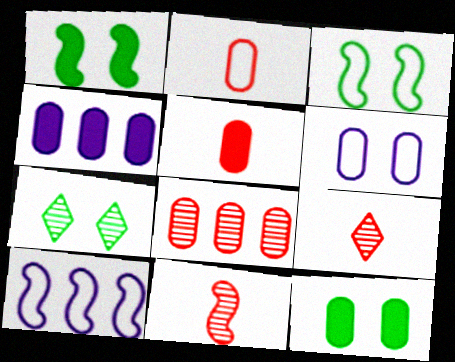[[1, 10, 11], 
[3, 4, 9], 
[3, 7, 12], 
[4, 5, 12], 
[5, 7, 10], 
[9, 10, 12]]